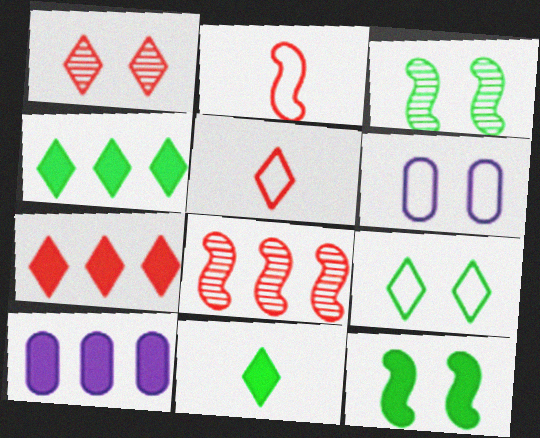[[1, 5, 7], 
[1, 6, 12], 
[3, 5, 10], 
[6, 8, 11]]